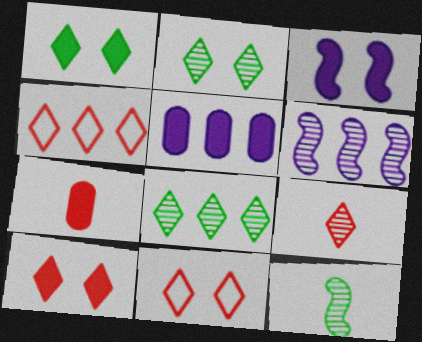[[4, 9, 10], 
[5, 11, 12]]